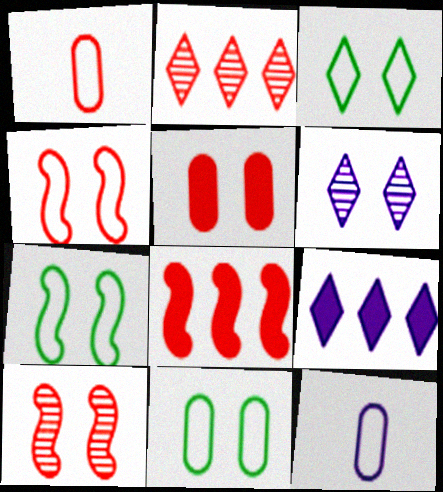[[3, 7, 11], 
[5, 6, 7]]